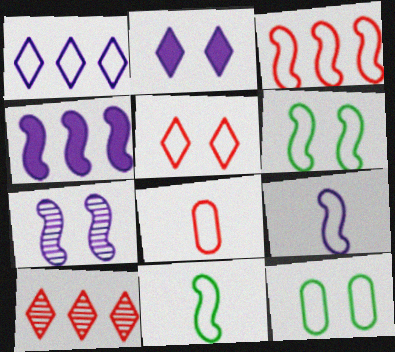[[1, 6, 8], 
[3, 5, 8], 
[3, 6, 9], 
[4, 7, 9]]